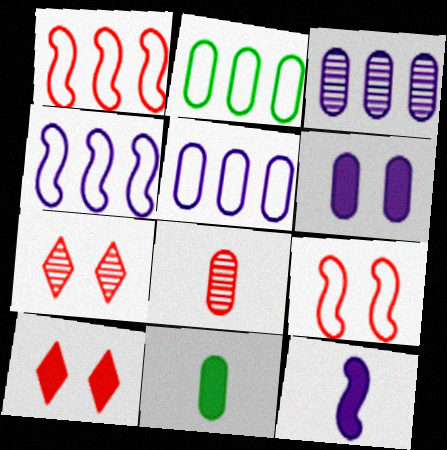[[1, 8, 10], 
[2, 6, 8], 
[2, 7, 12], 
[4, 7, 11]]